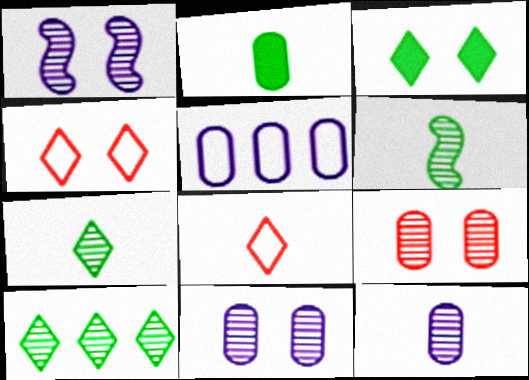[[2, 5, 9]]